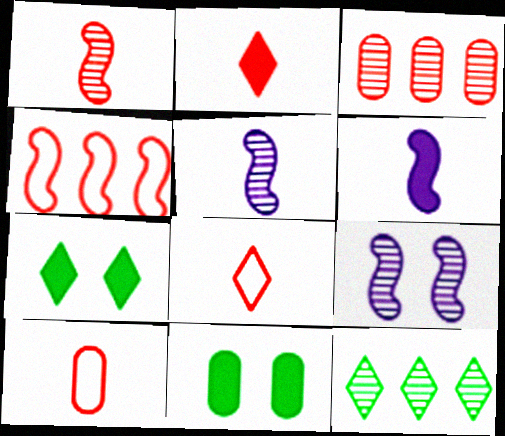[[1, 2, 10]]